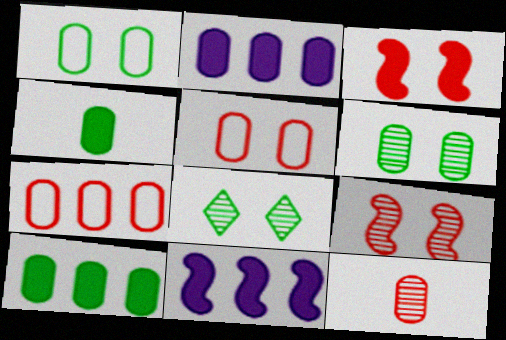[[1, 2, 12]]